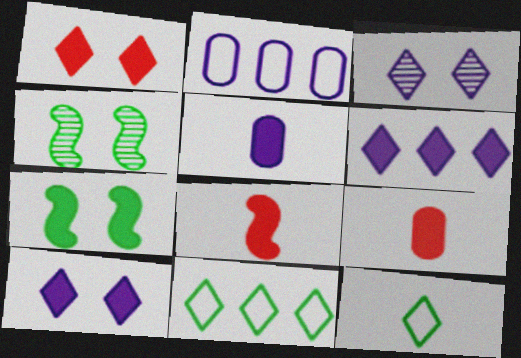[[6, 7, 9]]